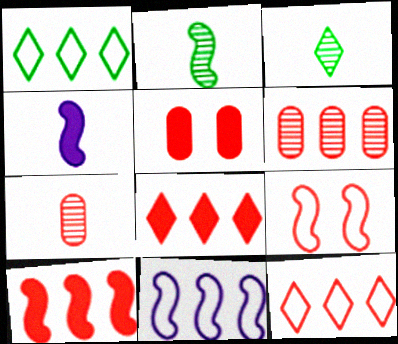[[3, 5, 11], 
[6, 10, 12], 
[7, 8, 9]]